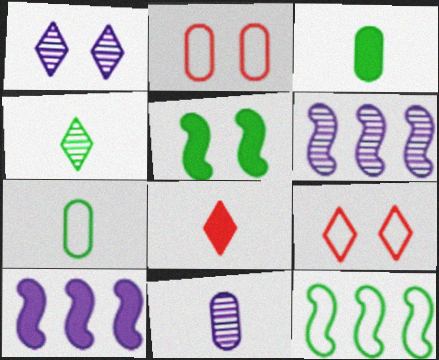[[1, 2, 5], 
[1, 6, 11], 
[2, 4, 10], 
[3, 6, 9]]